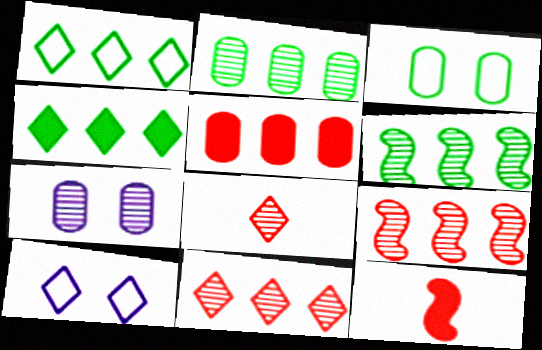[[1, 7, 12], 
[2, 10, 12], 
[4, 8, 10], 
[6, 7, 8]]